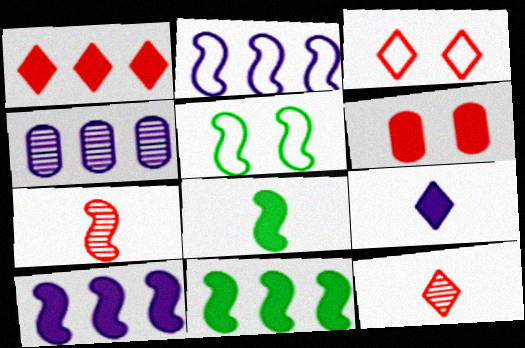[[1, 3, 12], 
[3, 4, 8], 
[5, 7, 10], 
[6, 9, 11]]